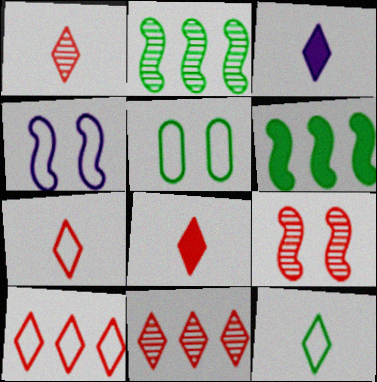[[1, 3, 12], 
[1, 7, 8]]